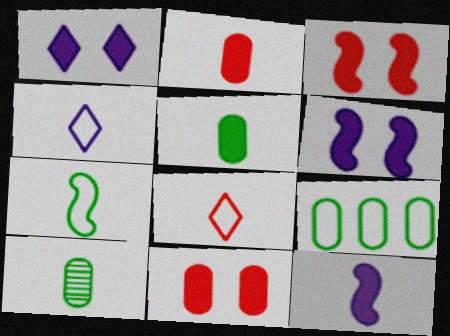[[8, 10, 12]]